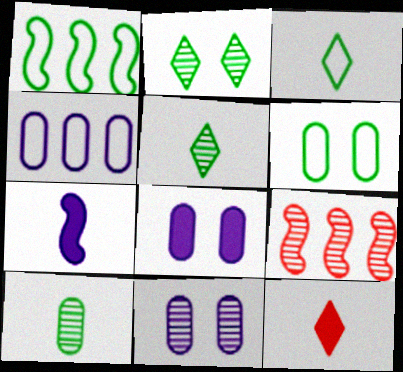[[1, 3, 6], 
[1, 11, 12], 
[3, 8, 9], 
[5, 9, 11]]